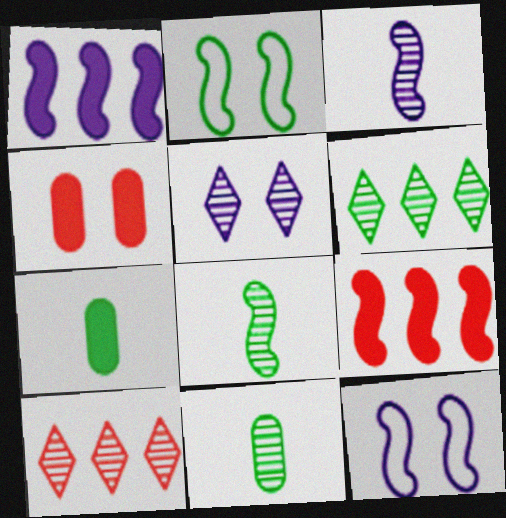[[1, 3, 12], 
[2, 3, 9], 
[2, 4, 5], 
[2, 6, 7], 
[7, 10, 12], 
[8, 9, 12]]